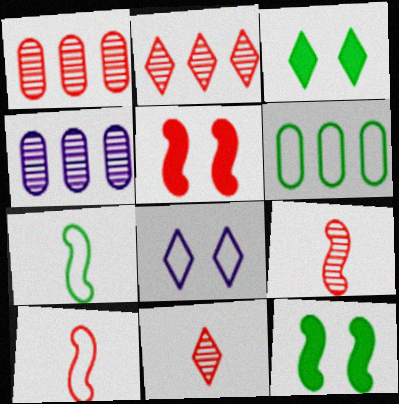[[3, 4, 10], 
[6, 8, 10]]